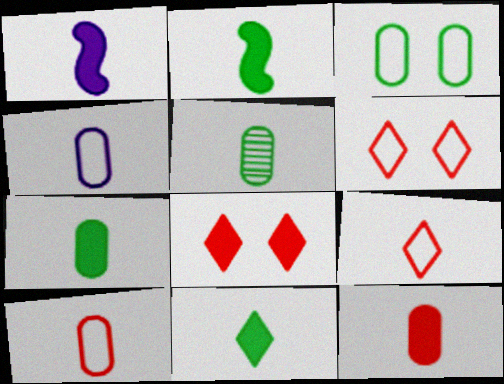[[1, 5, 9], 
[1, 11, 12], 
[2, 7, 11], 
[4, 5, 12]]